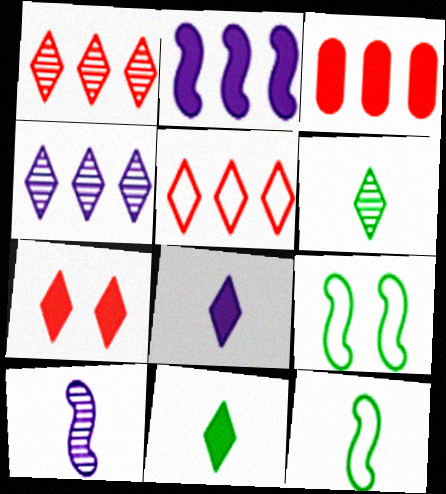[]